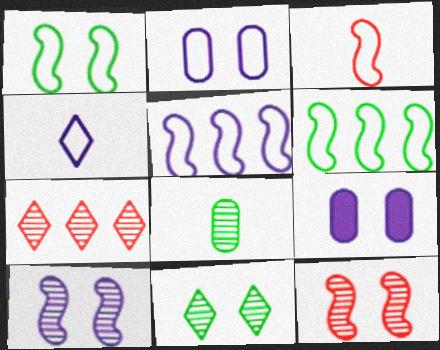[[1, 3, 5], 
[2, 4, 5], 
[7, 8, 10]]